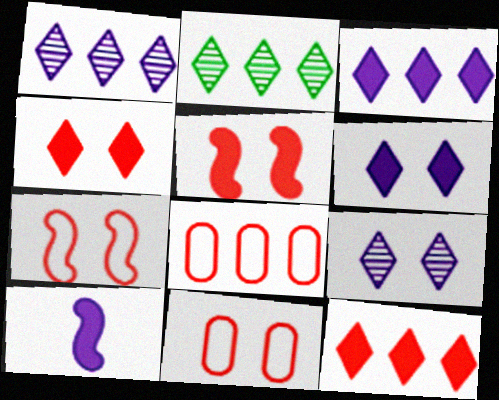[[2, 10, 11]]